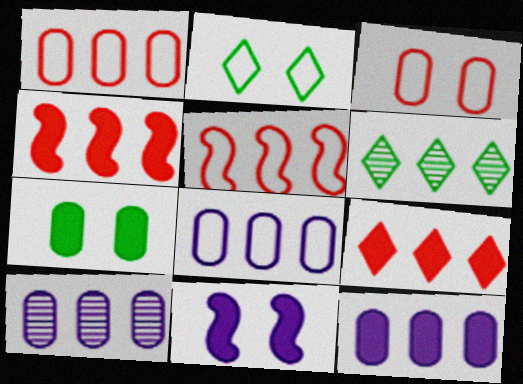[[4, 6, 8], 
[5, 6, 12], 
[8, 10, 12]]